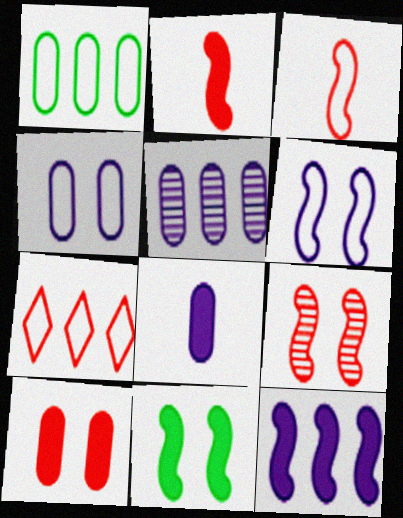[[2, 11, 12], 
[4, 5, 8], 
[6, 9, 11]]